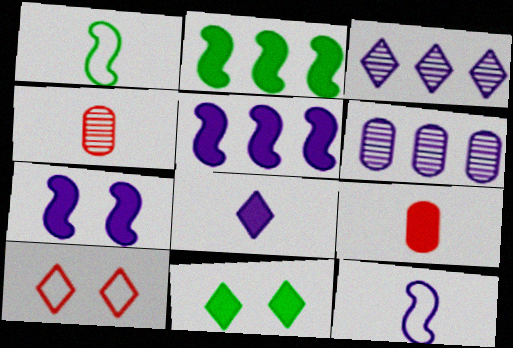[[1, 4, 8], 
[5, 9, 11]]